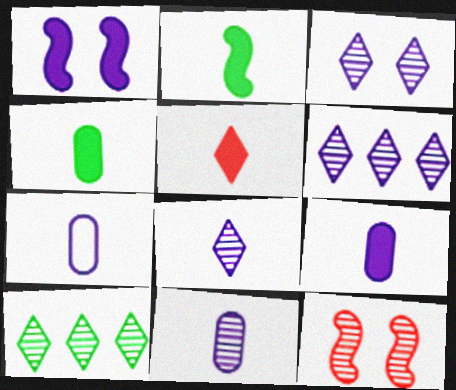[[1, 6, 7], 
[2, 5, 9], 
[3, 6, 8], 
[7, 9, 11], 
[10, 11, 12]]